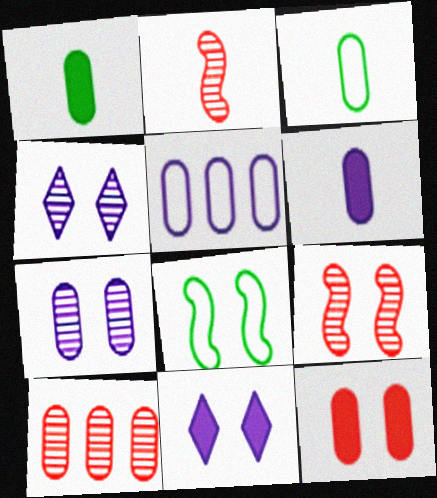[[4, 8, 12], 
[5, 6, 7]]